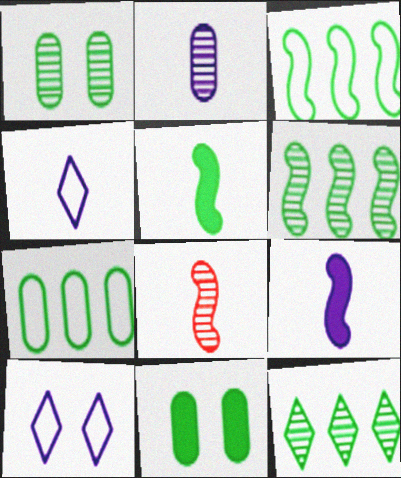[[2, 4, 9]]